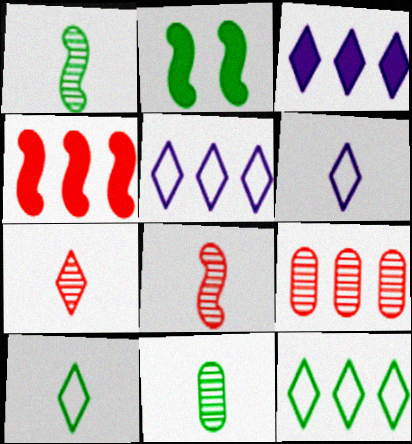[[2, 6, 9], 
[2, 11, 12]]